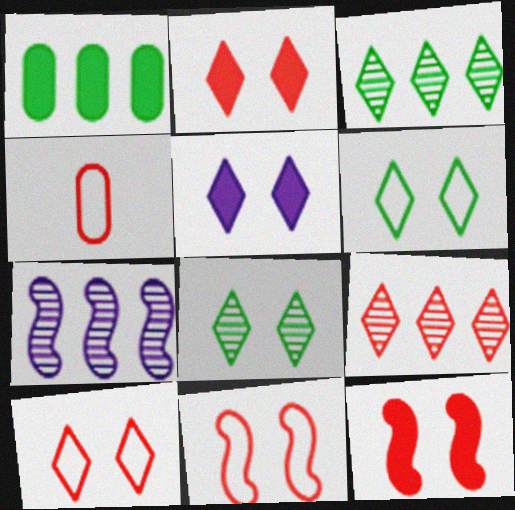[[4, 9, 12], 
[5, 8, 10]]